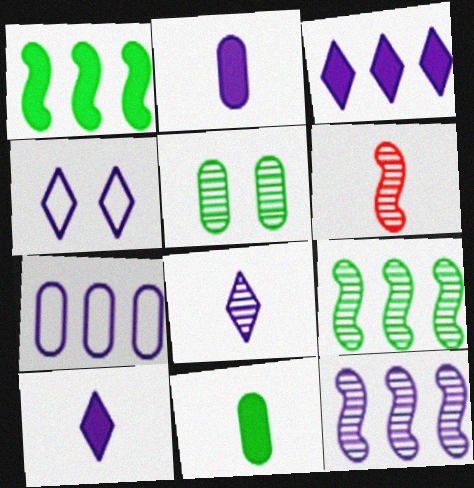[[2, 4, 12], 
[3, 4, 8], 
[3, 7, 12]]